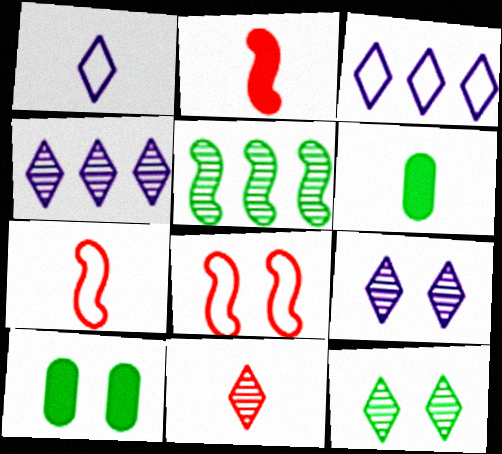[[4, 6, 8], 
[4, 7, 10], 
[4, 11, 12], 
[8, 9, 10]]